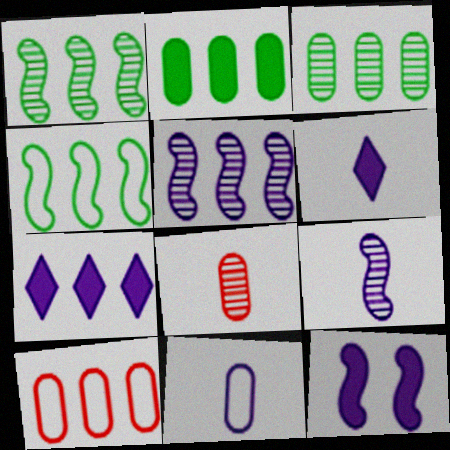[[1, 7, 10], 
[6, 9, 11]]